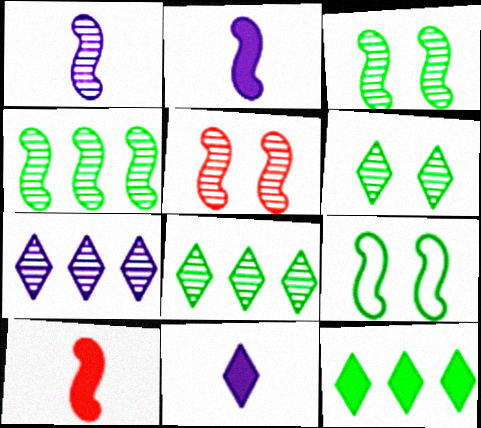[[1, 4, 5]]